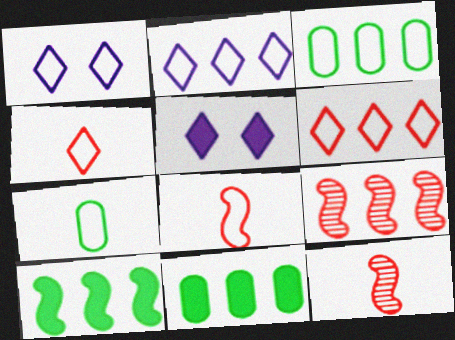[[1, 3, 8], 
[1, 11, 12], 
[2, 9, 11], 
[3, 5, 12], 
[5, 7, 9]]